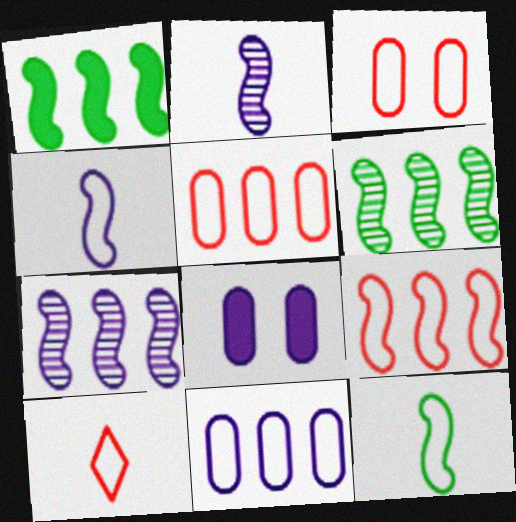[[1, 7, 9], 
[3, 9, 10], 
[6, 8, 10]]